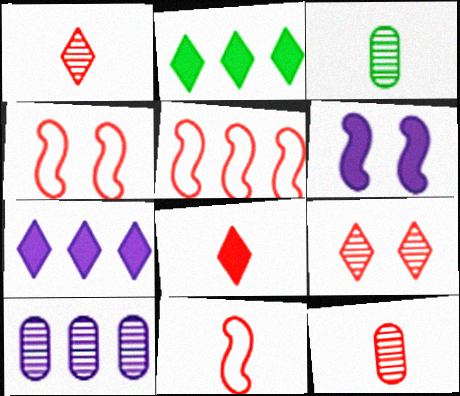[[2, 5, 10], 
[3, 4, 7], 
[4, 5, 11], 
[8, 11, 12]]